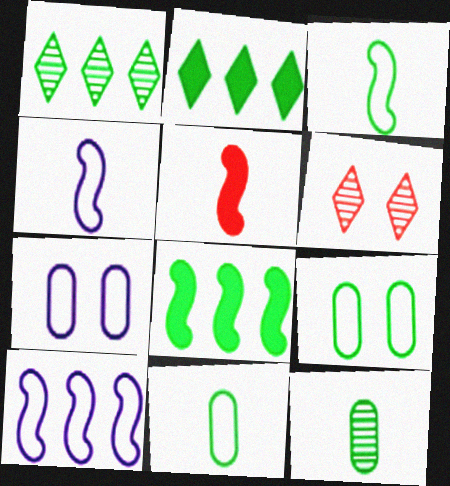[[1, 5, 7]]